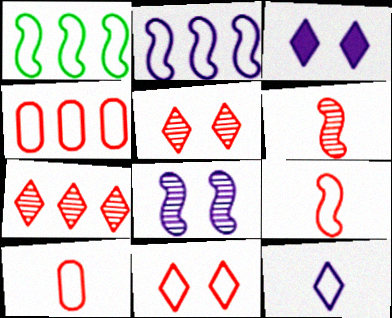[[4, 9, 11]]